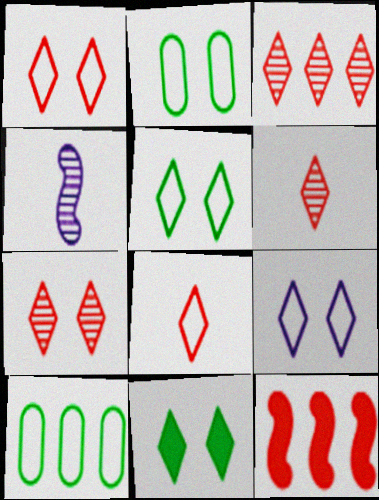[[1, 5, 9], 
[3, 6, 7], 
[7, 9, 11]]